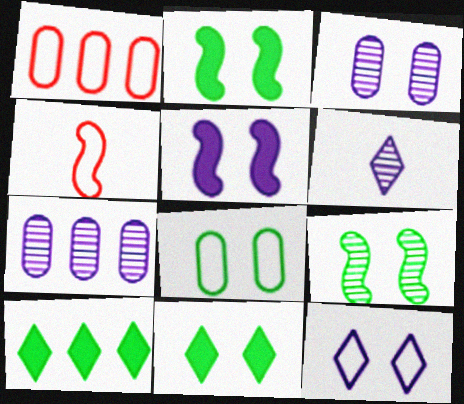[[1, 2, 6], 
[3, 4, 10], 
[3, 5, 12], 
[4, 7, 11], 
[8, 9, 11]]